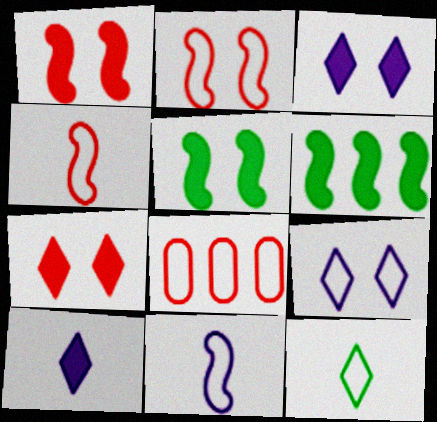[]